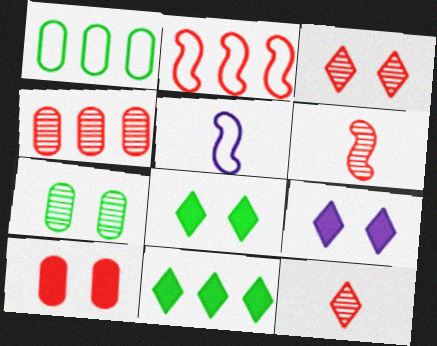[[1, 6, 9], 
[2, 10, 12], 
[3, 4, 6], 
[4, 5, 8]]